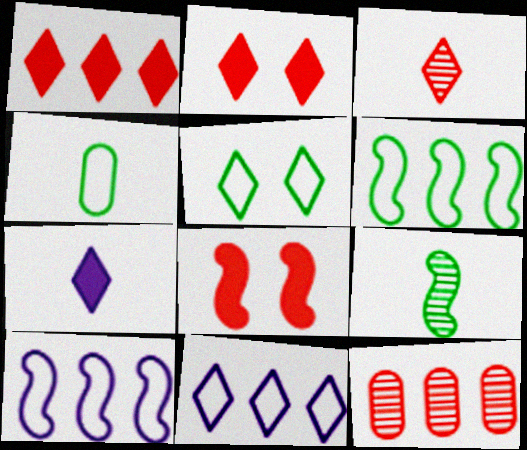[[4, 5, 6], 
[8, 9, 10]]